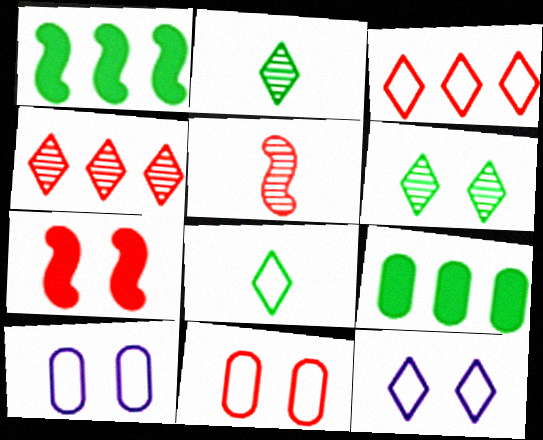[[3, 8, 12], 
[5, 9, 12], 
[6, 7, 10]]